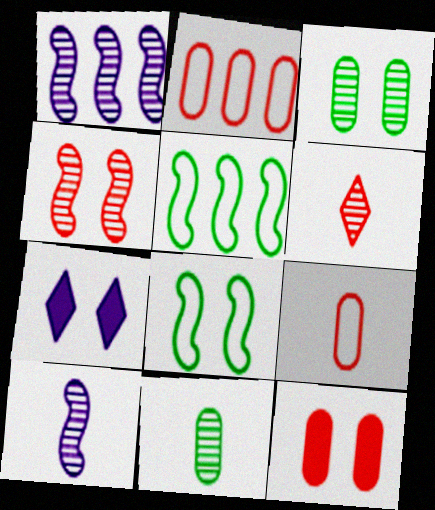[[1, 3, 6], 
[6, 10, 11]]